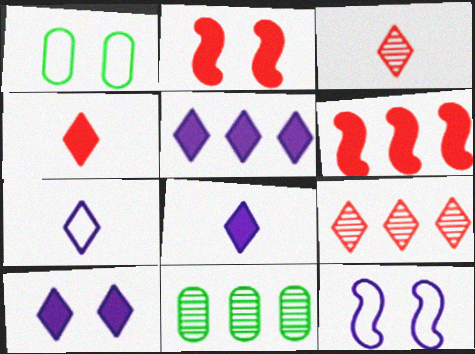[[2, 7, 11], 
[4, 11, 12], 
[5, 8, 10]]